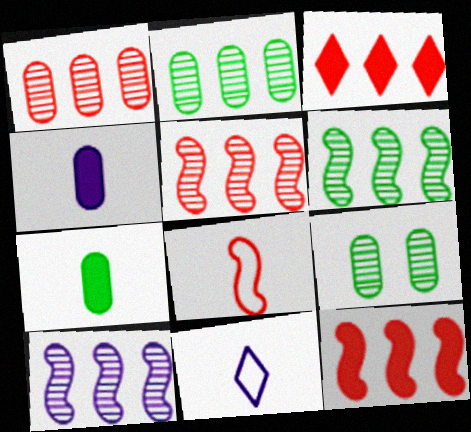[[5, 6, 10], 
[9, 11, 12]]